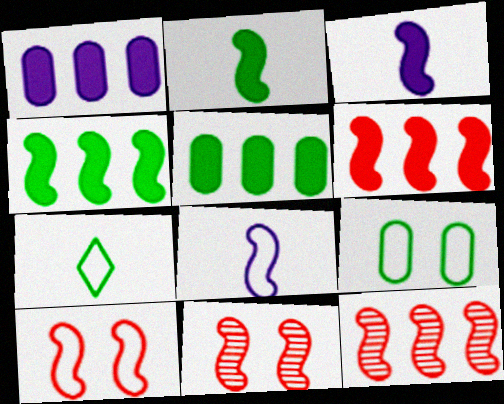[[1, 7, 11], 
[4, 8, 11]]